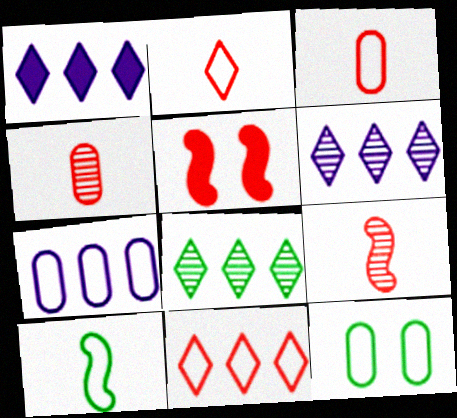[[1, 8, 11], 
[1, 9, 12], 
[3, 7, 12], 
[4, 5, 11]]